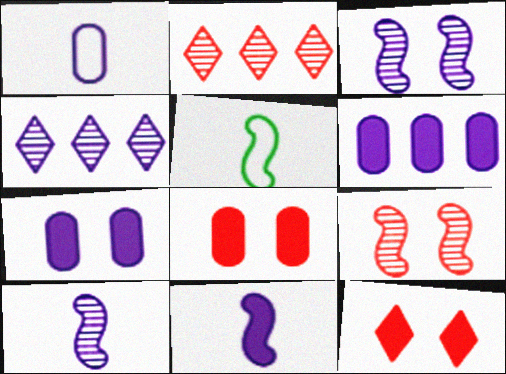[[2, 5, 7], 
[4, 5, 8]]